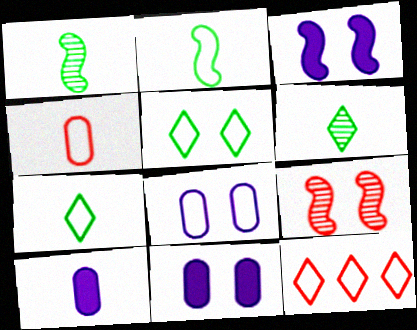[[1, 11, 12], 
[2, 8, 12], 
[5, 9, 11]]